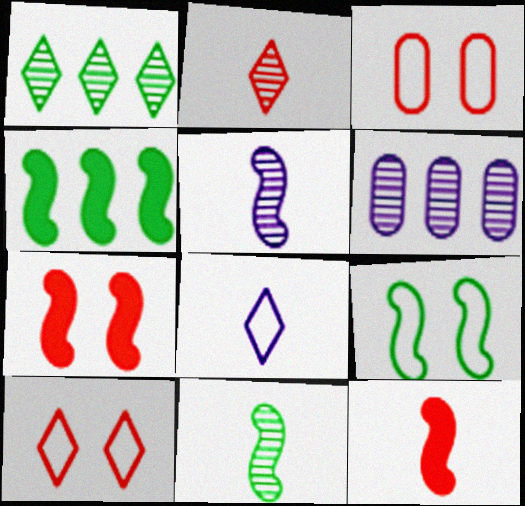[[4, 9, 11]]